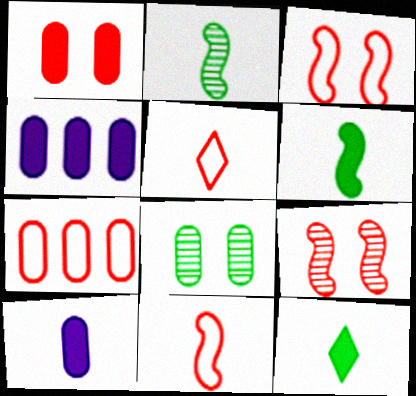[[2, 5, 10], 
[3, 5, 7], 
[7, 8, 10]]